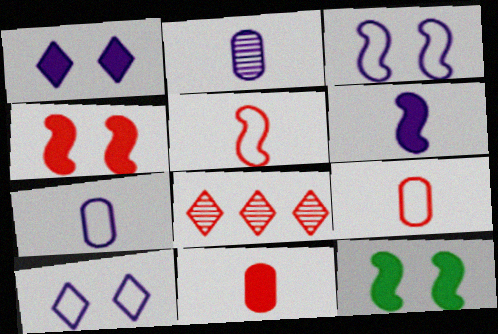[[4, 8, 9], 
[7, 8, 12]]